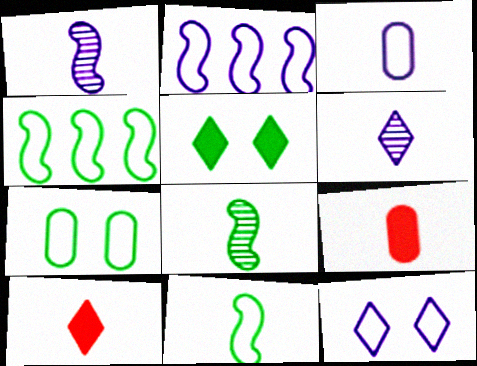[[2, 3, 12], 
[3, 8, 10], 
[6, 9, 11]]